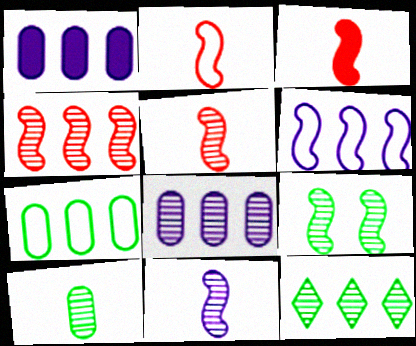[[2, 3, 5], 
[3, 6, 9], 
[4, 8, 12], 
[4, 9, 11], 
[9, 10, 12]]